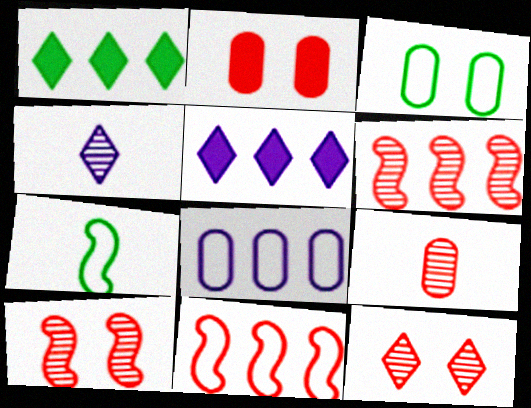[[1, 6, 8], 
[6, 9, 12]]